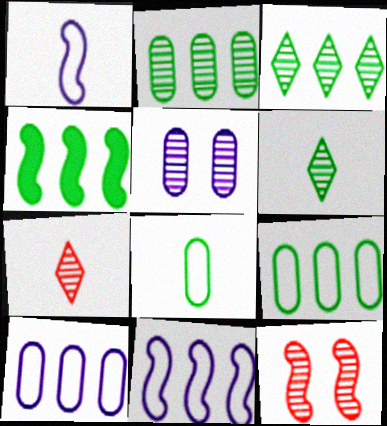[[1, 4, 12], 
[3, 4, 9]]